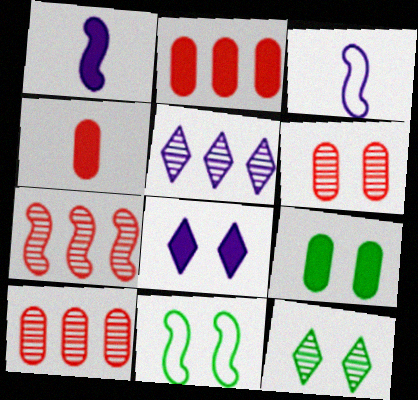[[1, 7, 11], 
[2, 3, 12], 
[4, 5, 11], 
[6, 8, 11], 
[9, 11, 12]]